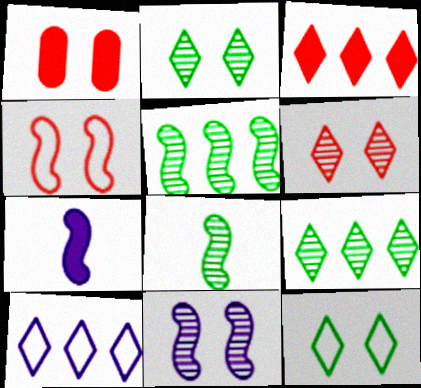[[1, 4, 6], 
[1, 8, 10], 
[1, 11, 12], 
[3, 9, 10], 
[4, 5, 7]]